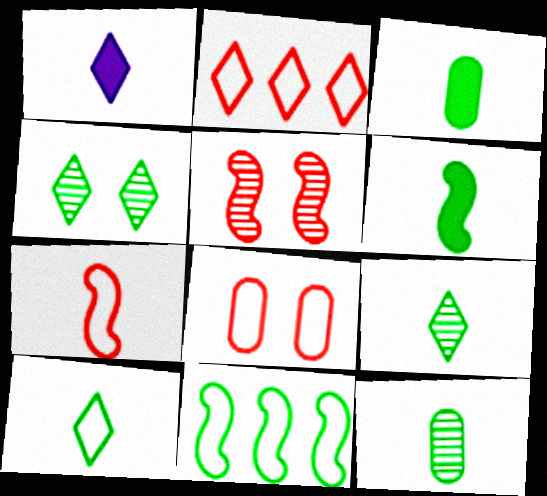[[1, 2, 4], 
[1, 7, 12], 
[2, 7, 8], 
[3, 4, 11], 
[6, 10, 12]]